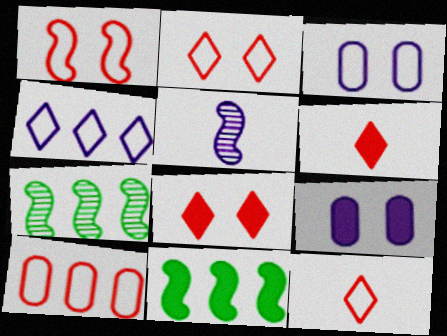[[1, 5, 11], 
[1, 10, 12], 
[3, 6, 7], 
[4, 5, 9], 
[6, 9, 11], 
[7, 9, 12]]